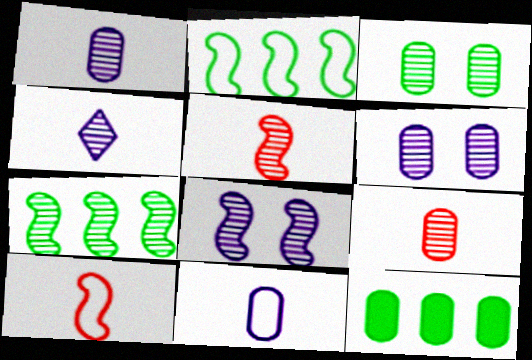[[5, 7, 8]]